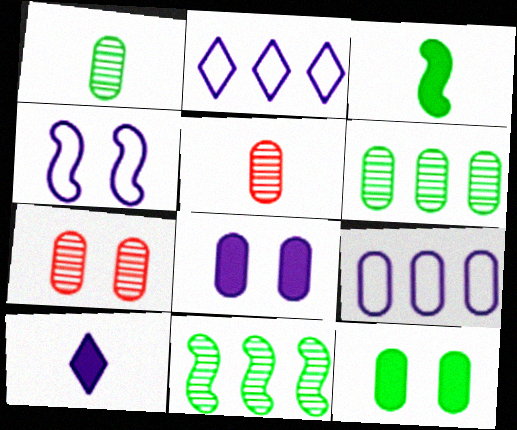[[2, 3, 7], 
[5, 9, 12]]